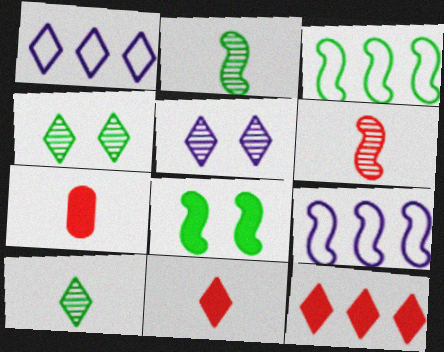[[1, 4, 11], 
[2, 3, 8], 
[3, 5, 7], 
[4, 7, 9], 
[6, 8, 9]]